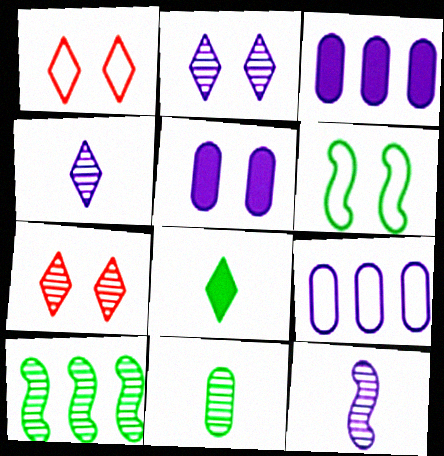[[5, 6, 7]]